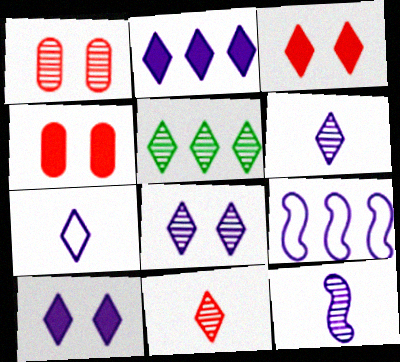[[1, 5, 12], 
[2, 7, 8], 
[3, 5, 7], 
[5, 8, 11]]